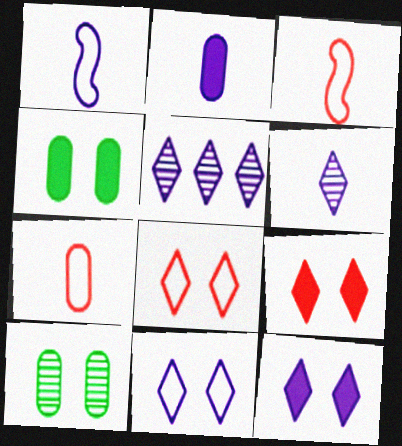[[1, 2, 6], 
[3, 4, 5]]